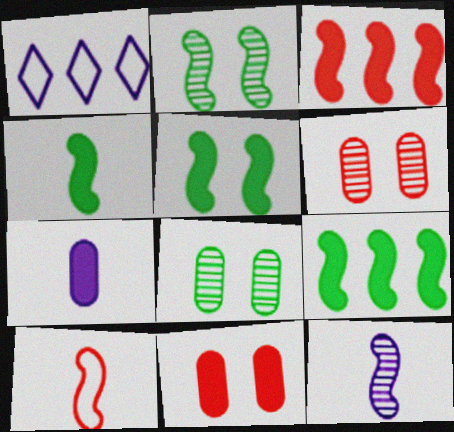[[1, 4, 6], 
[4, 5, 9], 
[4, 10, 12]]